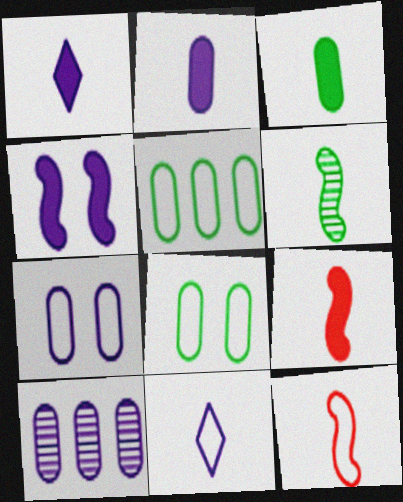[[1, 3, 9], 
[2, 7, 10], 
[4, 10, 11]]